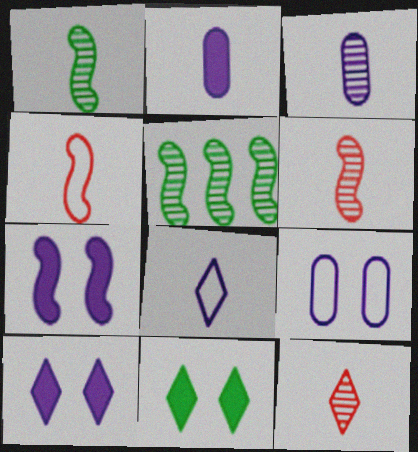[[1, 3, 12], 
[4, 5, 7]]